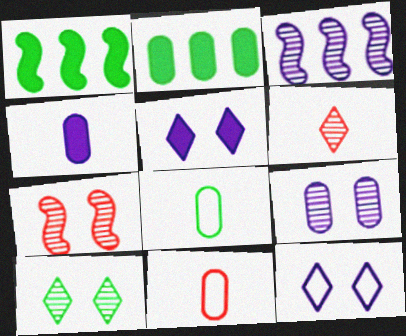[[1, 8, 10], 
[2, 9, 11], 
[3, 4, 12], 
[7, 9, 10]]